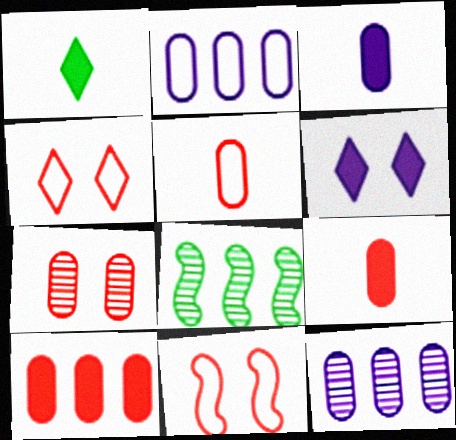[[1, 11, 12], 
[3, 4, 8], 
[5, 6, 8], 
[5, 7, 10]]